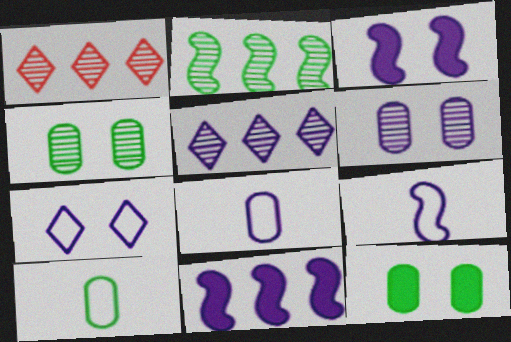[[1, 3, 10], 
[1, 9, 12], 
[3, 5, 8], 
[3, 6, 7]]